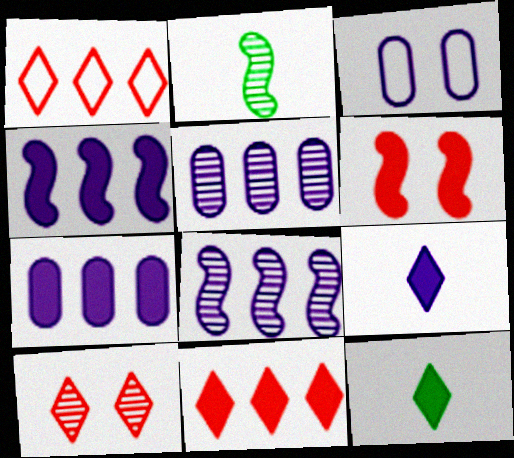[[2, 3, 11], 
[2, 5, 10], 
[3, 8, 9], 
[6, 7, 12]]